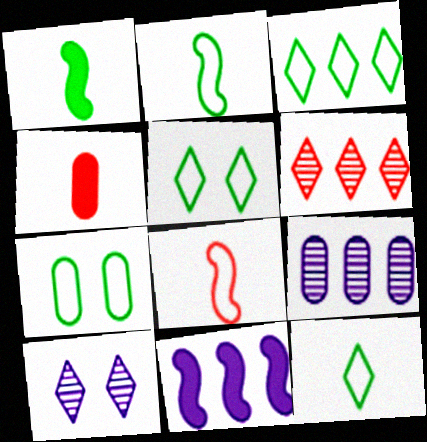[[2, 3, 7], 
[3, 5, 12], 
[4, 7, 9]]